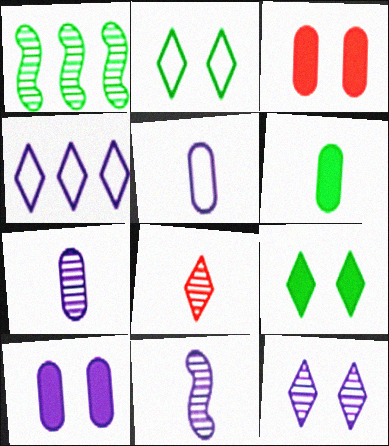[[1, 2, 6], 
[4, 8, 9], 
[4, 10, 11]]